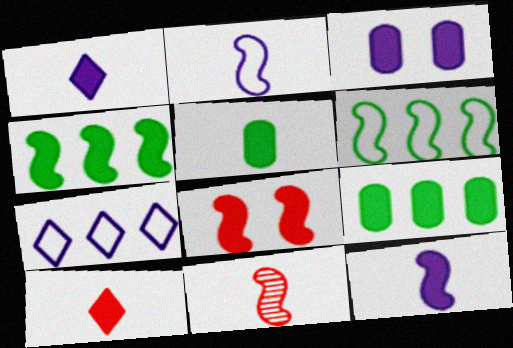[[1, 8, 9], 
[3, 4, 10], 
[4, 8, 12], 
[5, 10, 12]]